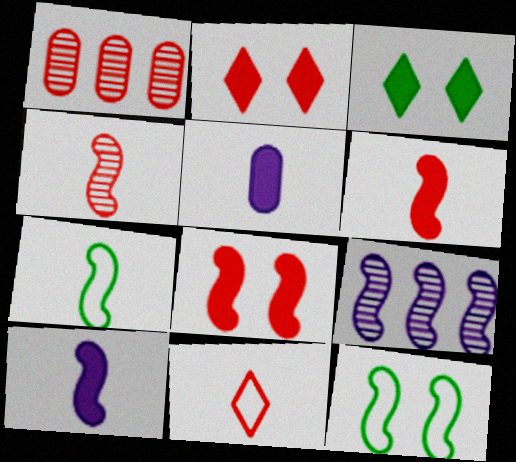[[1, 8, 11], 
[4, 7, 10], 
[6, 9, 12], 
[7, 8, 9]]